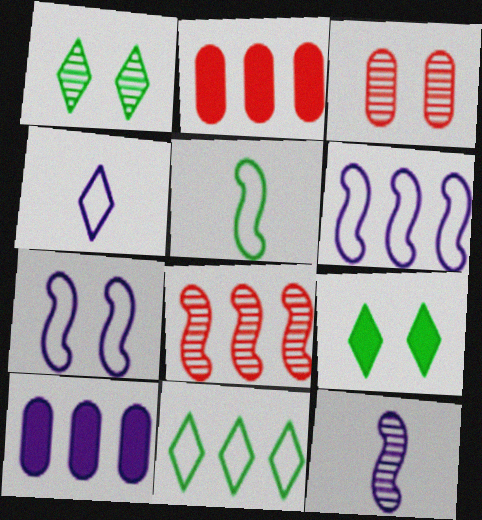[[3, 7, 9], 
[8, 10, 11]]